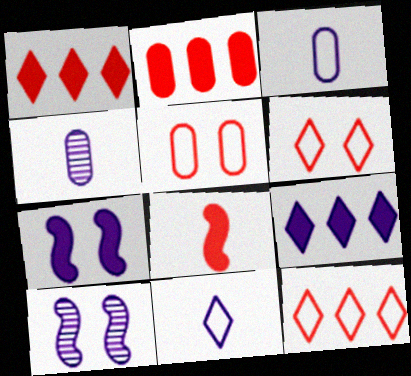[[3, 9, 10]]